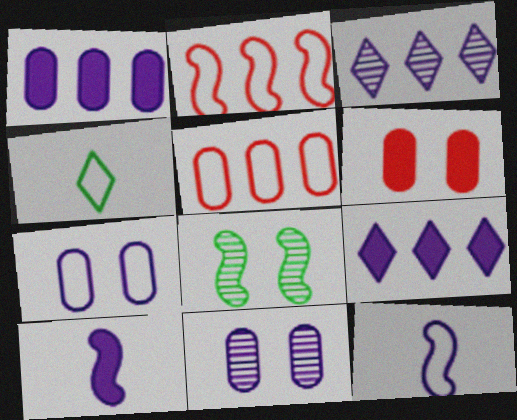[[2, 4, 7], 
[2, 8, 10], 
[3, 7, 10], 
[9, 11, 12]]